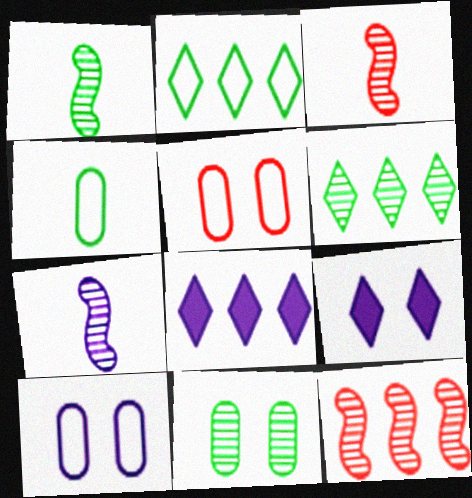[[1, 3, 7], 
[1, 5, 8], 
[1, 6, 11], 
[4, 9, 12], 
[7, 8, 10]]